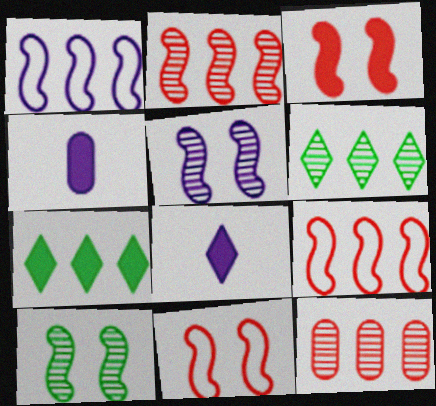[[1, 7, 12], 
[3, 4, 7], 
[4, 6, 11]]